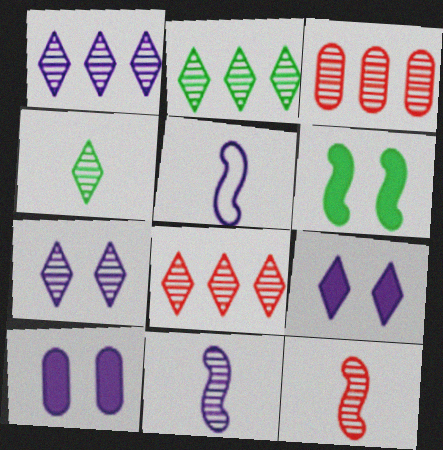[[1, 2, 8], 
[1, 5, 10], 
[4, 7, 8]]